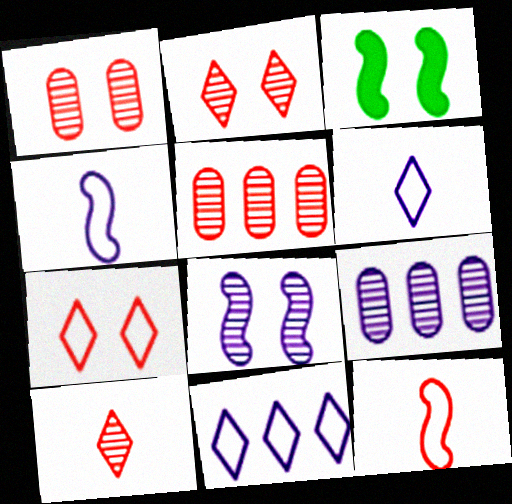[[3, 5, 6]]